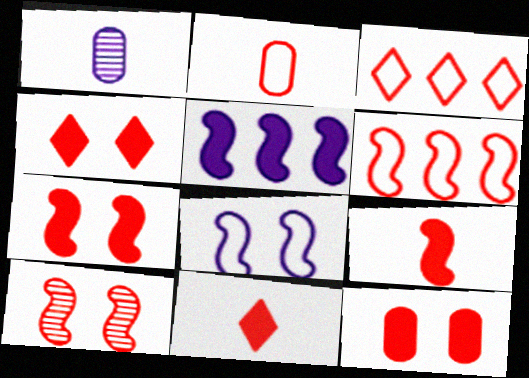[[4, 7, 12], 
[6, 9, 10]]